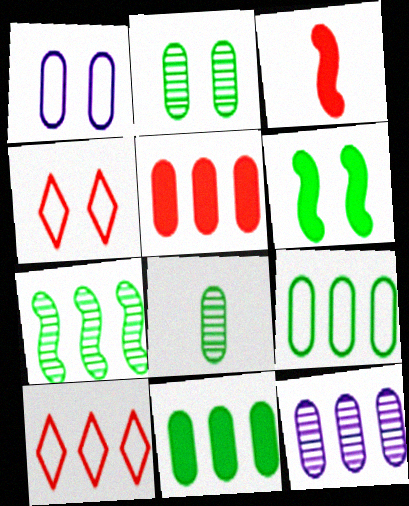[[1, 5, 8], 
[5, 9, 12]]